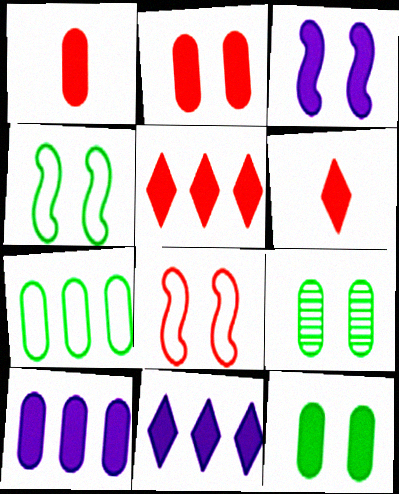[[1, 10, 12]]